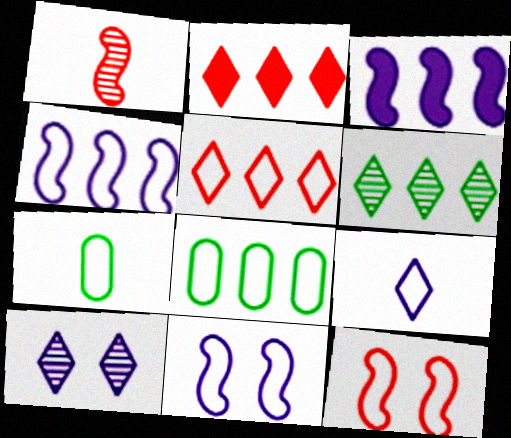[[4, 5, 8], 
[5, 7, 11], 
[8, 9, 12]]